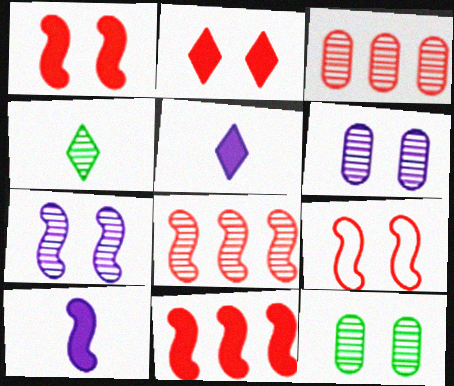[[3, 4, 7], 
[4, 6, 8]]